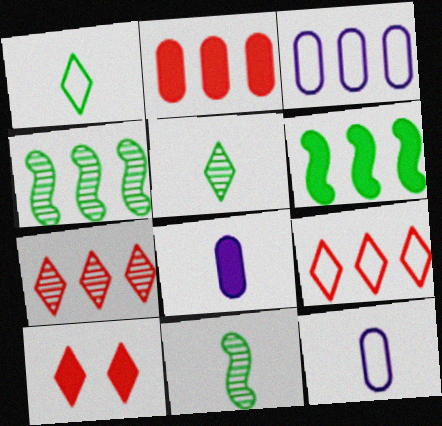[[3, 6, 7], 
[3, 10, 11], 
[4, 10, 12], 
[6, 8, 10]]